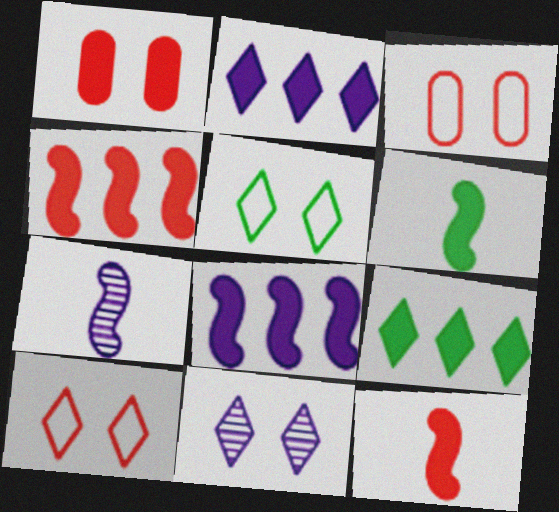[[1, 2, 6], 
[3, 7, 9]]